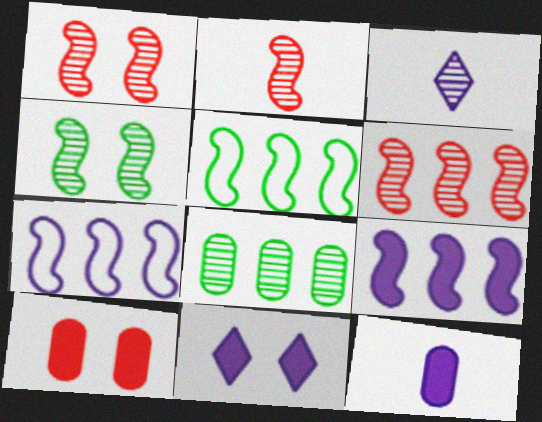[[1, 2, 6], 
[1, 3, 8], 
[3, 5, 10], 
[5, 6, 9], 
[9, 11, 12]]